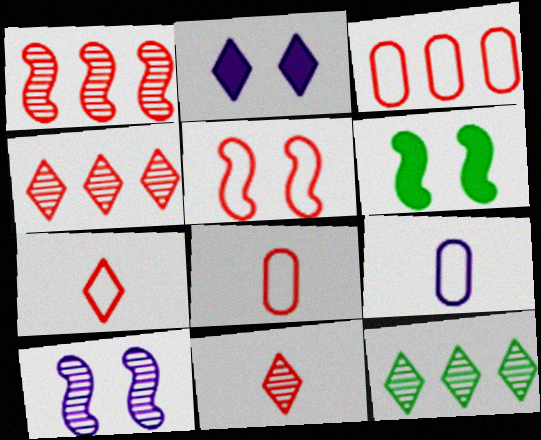[[2, 7, 12], 
[3, 5, 7], 
[4, 6, 9], 
[5, 6, 10]]